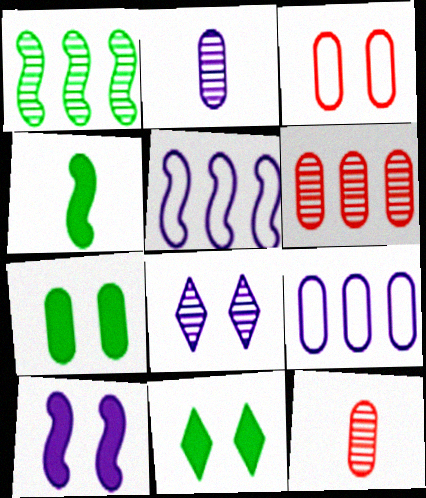[[1, 8, 12], 
[5, 11, 12], 
[7, 9, 12]]